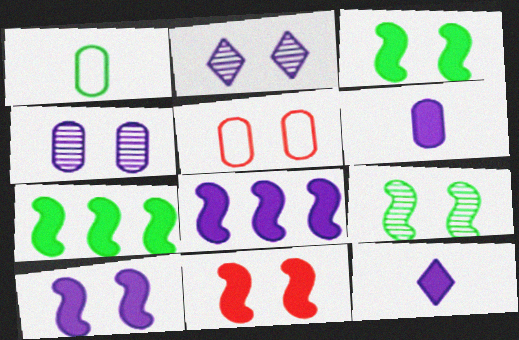[[2, 3, 5], 
[3, 10, 11]]